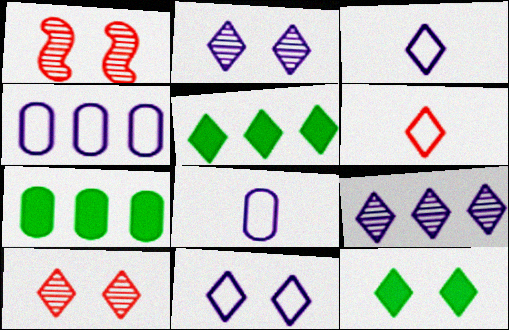[[1, 3, 7], 
[1, 5, 8], 
[2, 5, 6], 
[3, 5, 10], 
[6, 9, 12], 
[10, 11, 12]]